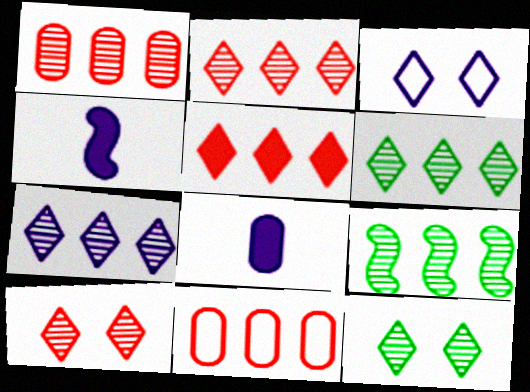[[1, 7, 9], 
[2, 6, 7], 
[4, 11, 12]]